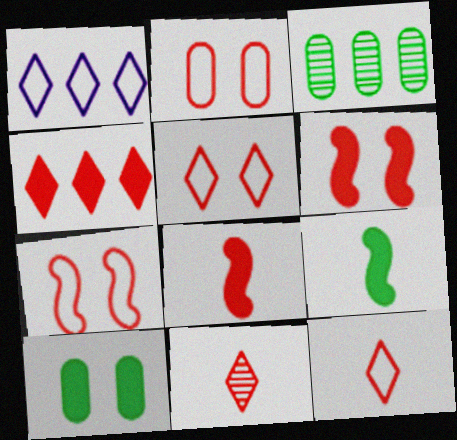[[2, 5, 7], 
[4, 5, 11]]